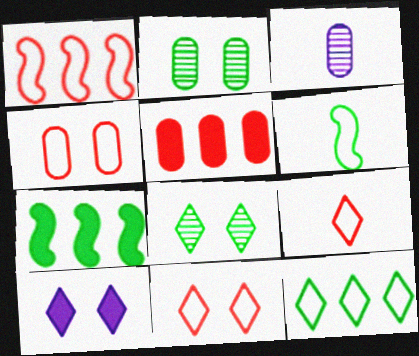[[1, 4, 9], 
[3, 7, 11], 
[8, 10, 11]]